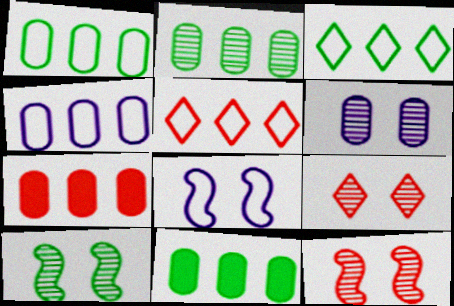[[1, 2, 11], 
[2, 4, 7], 
[6, 9, 10]]